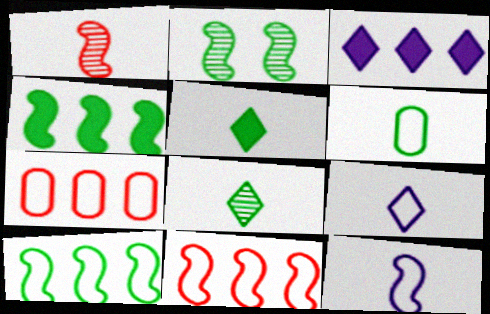[]